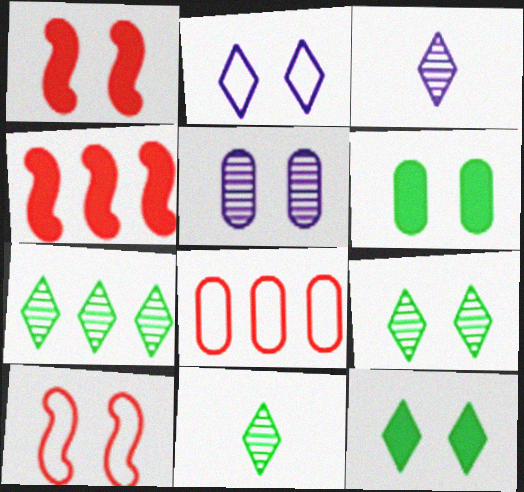[[5, 10, 12], 
[7, 9, 11]]